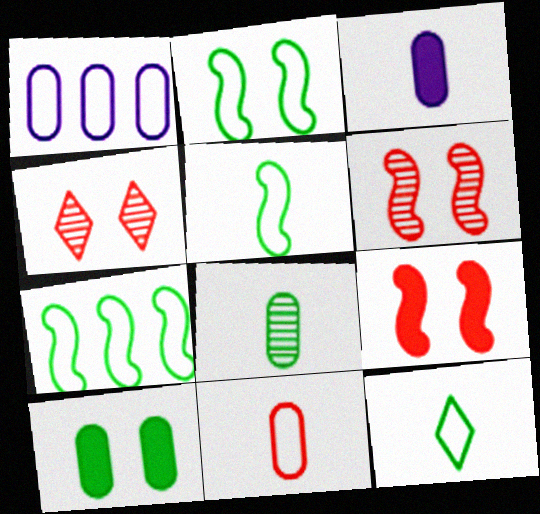[[2, 5, 7], 
[3, 4, 7], 
[3, 8, 11]]